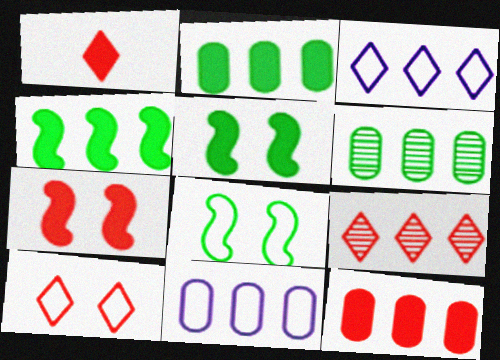[[1, 7, 12], 
[1, 9, 10], 
[4, 9, 11], 
[6, 11, 12]]